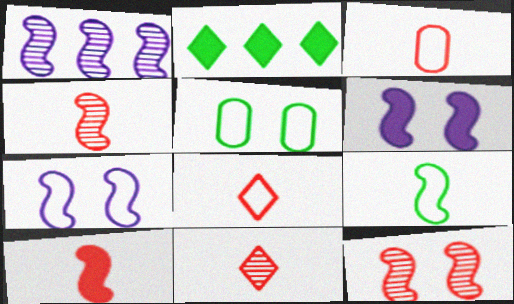[[3, 10, 11]]